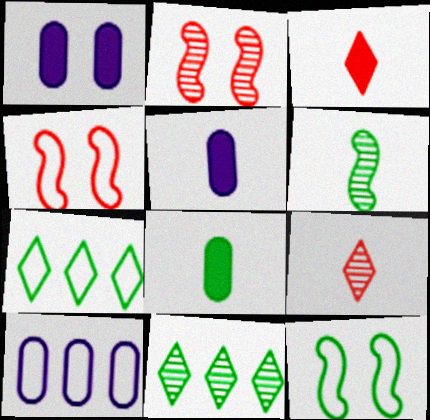[[2, 5, 7], 
[4, 5, 11], 
[8, 11, 12]]